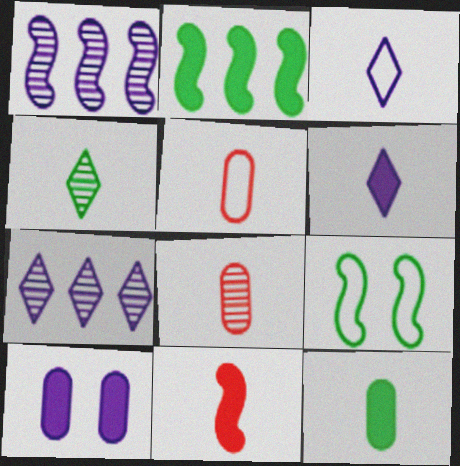[[1, 3, 10], 
[1, 9, 11], 
[6, 11, 12]]